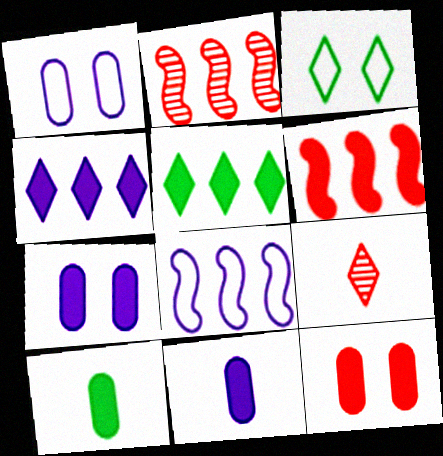[[2, 3, 11], 
[3, 4, 9]]